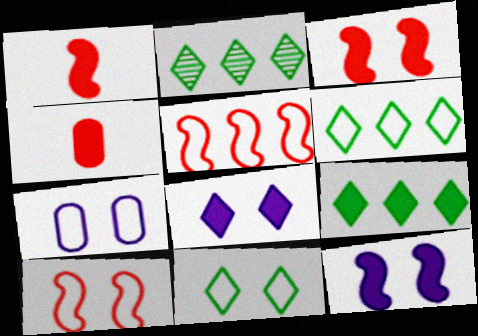[[1, 2, 7], 
[2, 6, 9], 
[4, 9, 12], 
[7, 10, 11]]